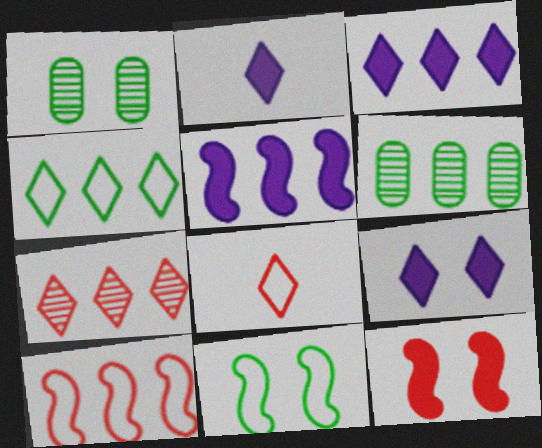[[1, 2, 10], 
[1, 5, 8], 
[2, 3, 9], 
[3, 4, 7], 
[3, 6, 10]]